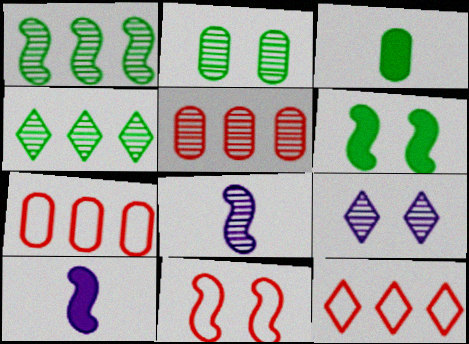[[1, 10, 11], 
[2, 10, 12]]